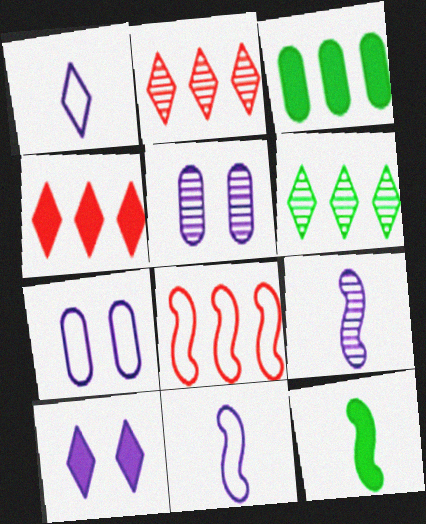[[2, 7, 12]]